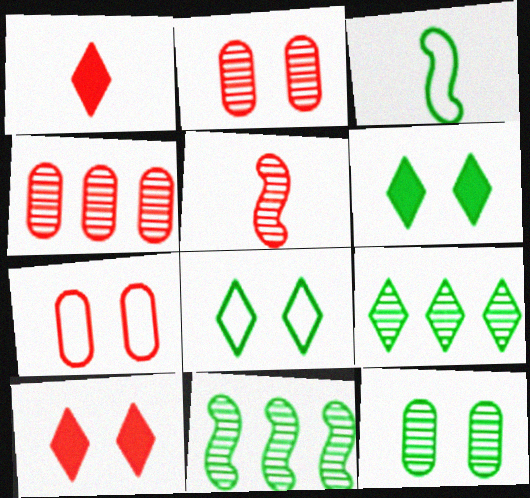[]